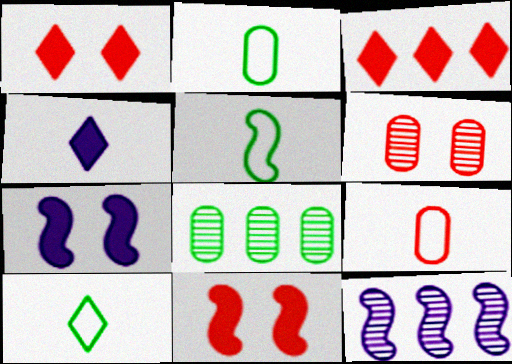[[1, 2, 12], 
[2, 5, 10], 
[5, 11, 12]]